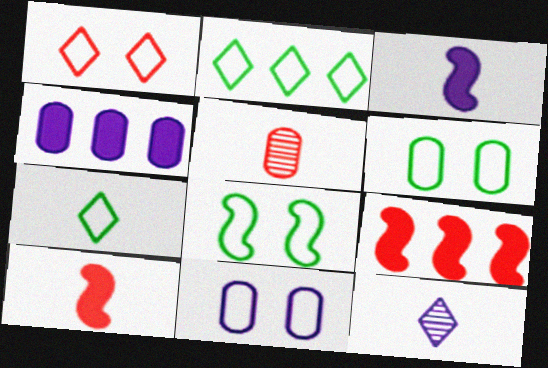[[1, 5, 9], 
[1, 8, 11], 
[3, 5, 7], 
[4, 5, 6], 
[6, 9, 12]]